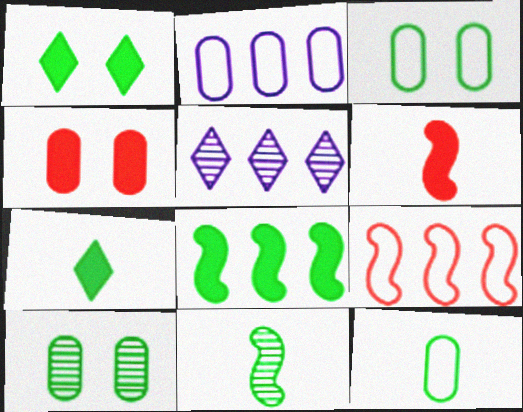[[3, 5, 6], 
[7, 11, 12]]